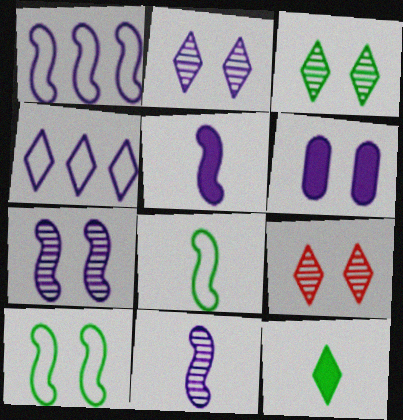[[1, 5, 7], 
[2, 3, 9], 
[4, 6, 11], 
[4, 9, 12], 
[6, 9, 10]]